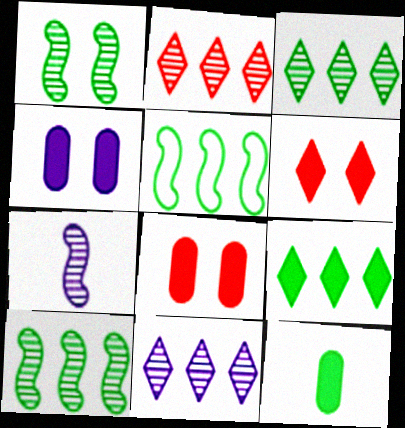[[2, 3, 11]]